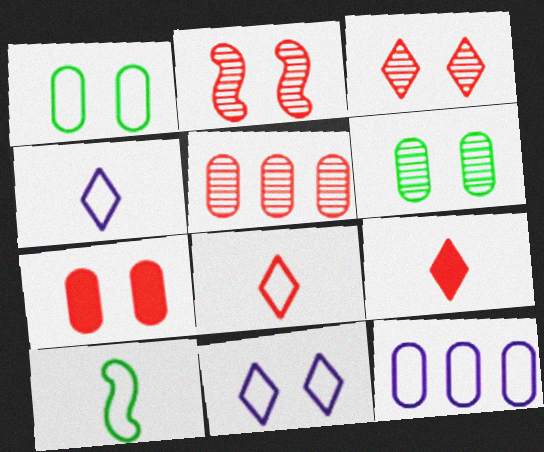[]